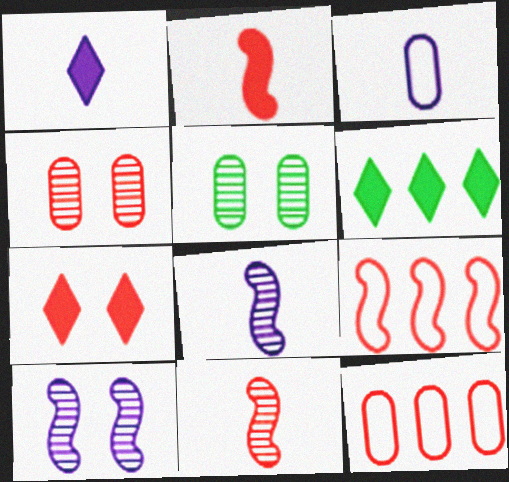[[1, 3, 8], 
[1, 5, 9], 
[1, 6, 7], 
[7, 11, 12]]